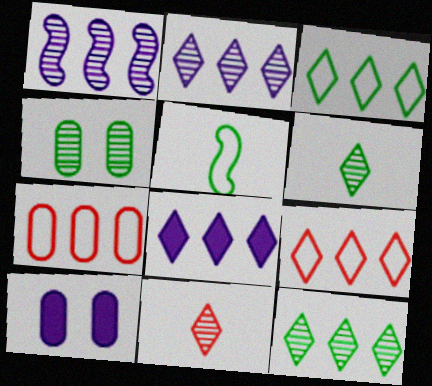[[1, 4, 11], 
[8, 9, 12]]